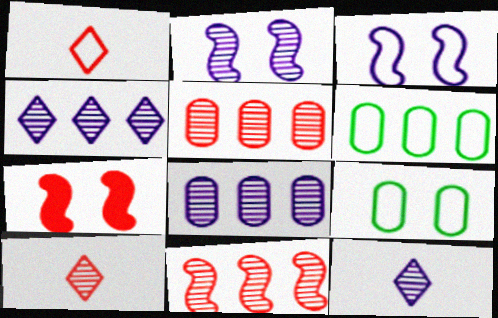[[1, 3, 6], 
[1, 5, 7], 
[2, 8, 12], 
[6, 7, 12]]